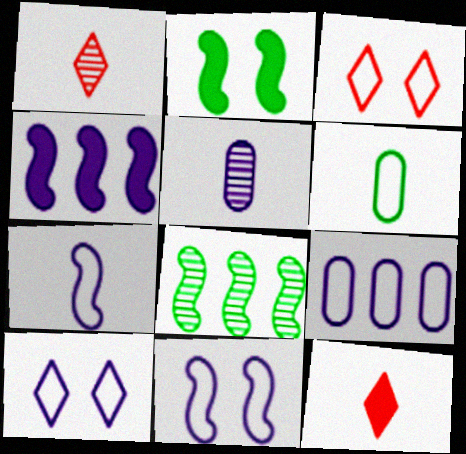[[1, 2, 9], 
[4, 5, 10], 
[7, 9, 10]]